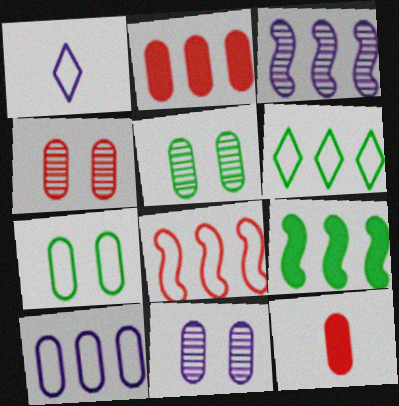[[1, 4, 9], 
[1, 7, 8], 
[2, 3, 6], 
[3, 8, 9], 
[4, 5, 11], 
[5, 10, 12], 
[6, 8, 10]]